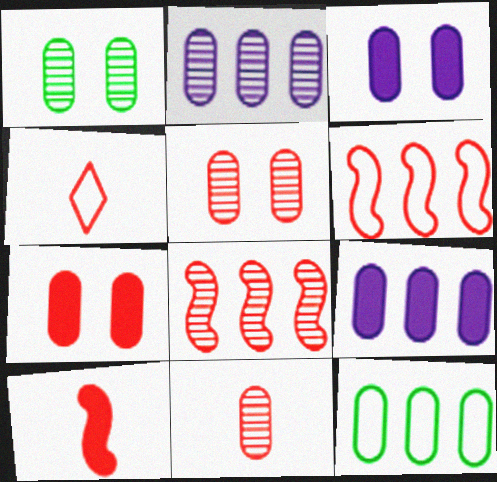[[1, 2, 11], 
[3, 11, 12], 
[4, 7, 8], 
[4, 10, 11]]